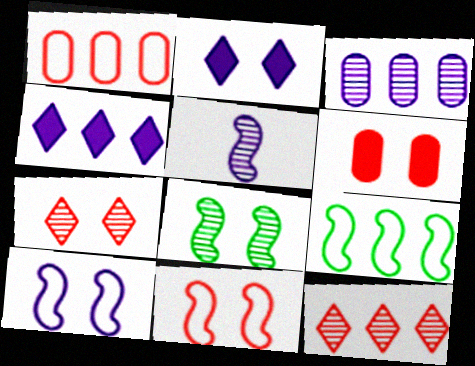[[6, 7, 11]]